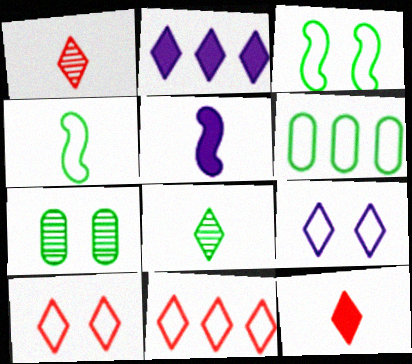[[2, 8, 10], 
[5, 7, 11]]